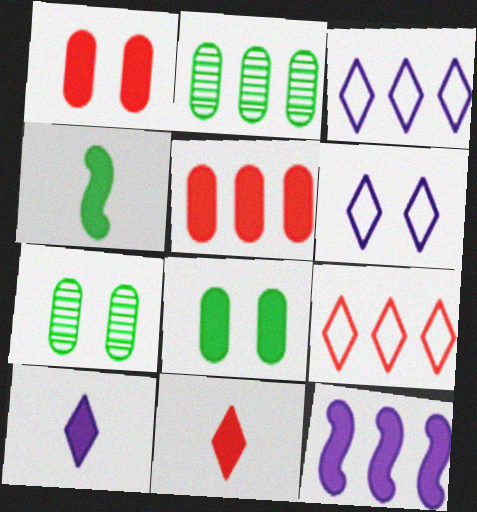[[2, 9, 12], 
[8, 11, 12]]